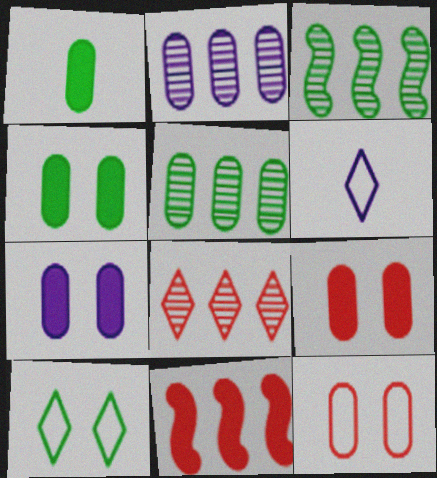[[1, 2, 12], 
[1, 3, 10], 
[2, 3, 8], 
[3, 6, 9], 
[4, 7, 9]]